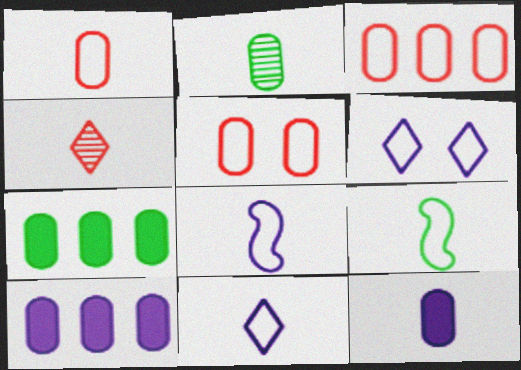[[1, 2, 12], 
[1, 3, 5], 
[1, 9, 11], 
[2, 5, 10], 
[3, 6, 9], 
[4, 9, 12]]